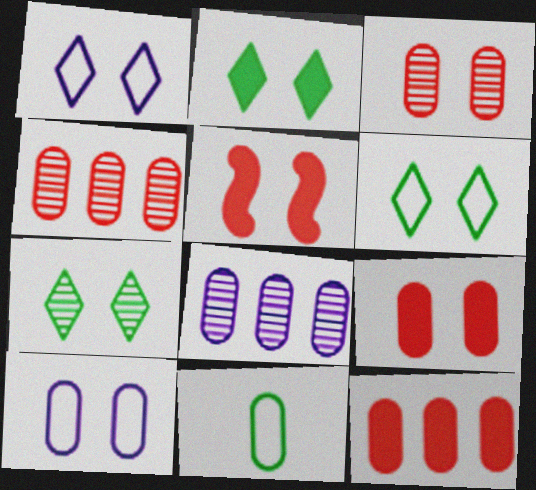[[2, 6, 7], 
[5, 7, 10], 
[8, 9, 11]]